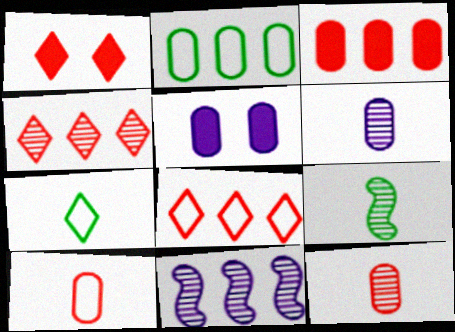[[2, 5, 12], 
[5, 8, 9]]